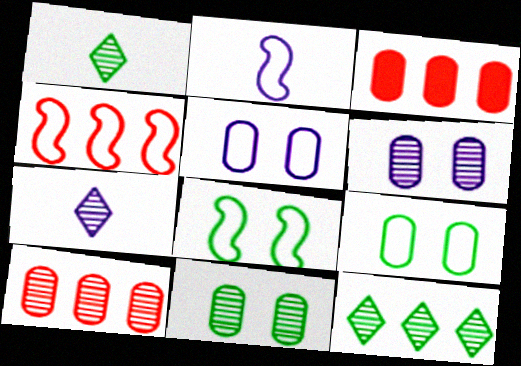[[2, 4, 8], 
[3, 7, 8]]